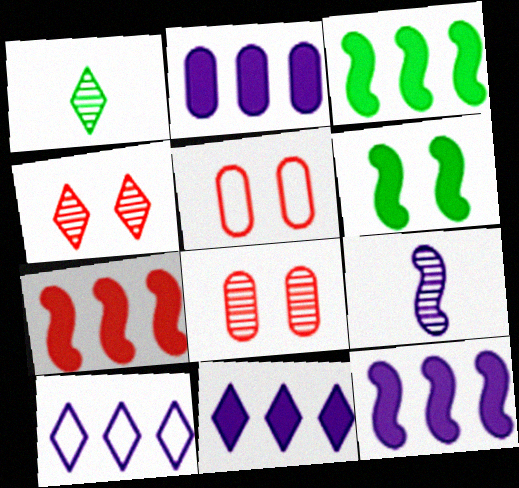[[1, 5, 12], 
[2, 11, 12], 
[3, 7, 12]]